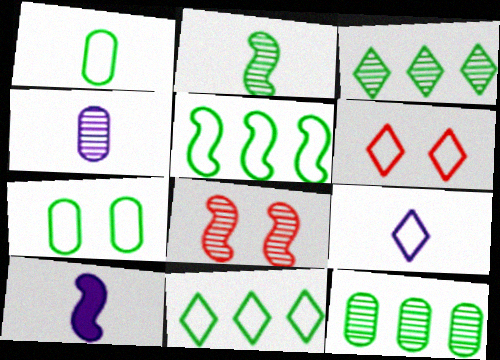[[3, 4, 8], 
[4, 9, 10], 
[5, 8, 10], 
[6, 9, 11], 
[6, 10, 12]]